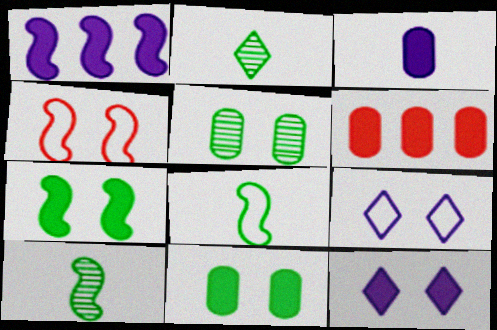[[1, 3, 12], 
[1, 4, 10], 
[3, 6, 11], 
[4, 5, 12], 
[6, 9, 10]]